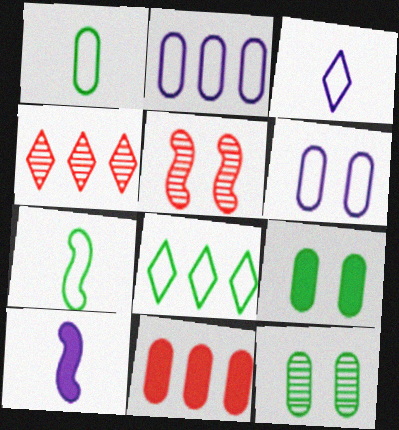[]